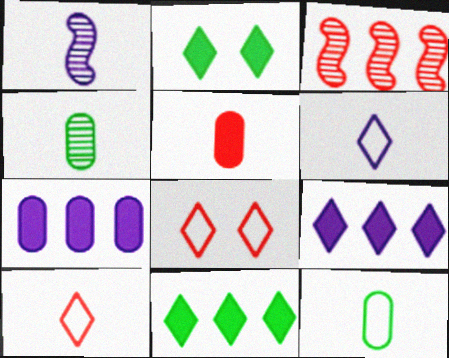[[3, 5, 8]]